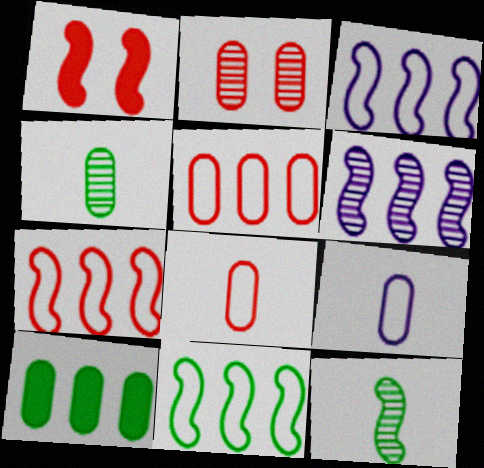[[1, 3, 12], 
[2, 9, 10], 
[3, 7, 11]]